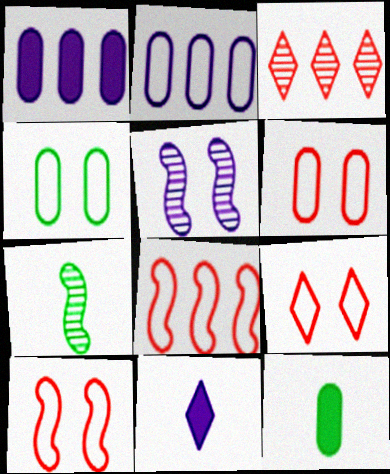[[1, 7, 9], 
[2, 5, 11], 
[6, 9, 10]]